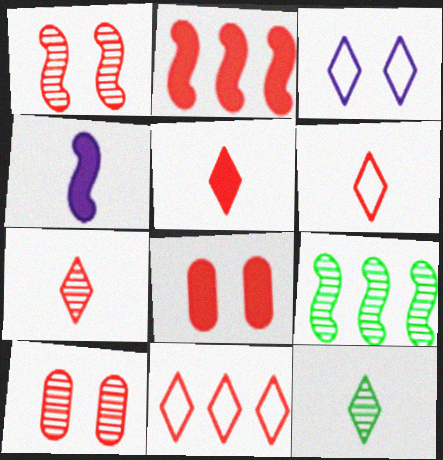[[2, 5, 8], 
[2, 6, 10], 
[5, 6, 7]]